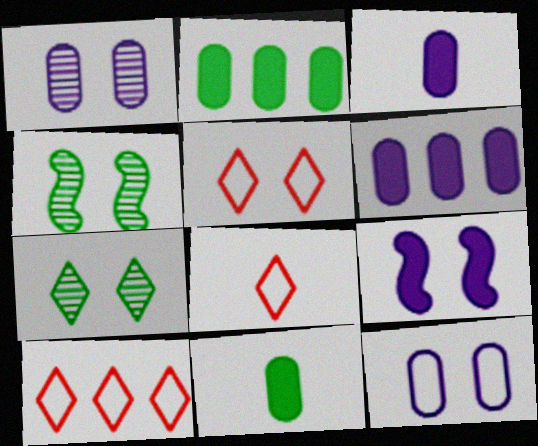[[3, 4, 10], 
[4, 6, 8], 
[5, 8, 10]]